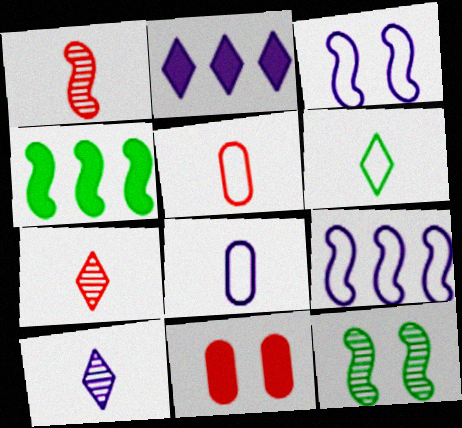[[1, 3, 4], 
[2, 5, 12]]